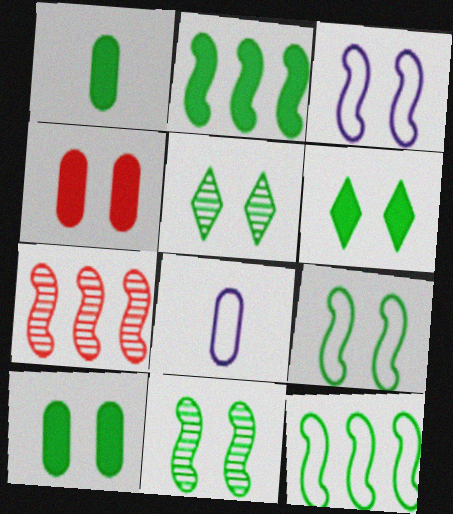[[1, 2, 6], 
[1, 5, 12], 
[3, 4, 5], 
[5, 9, 10], 
[6, 7, 8]]